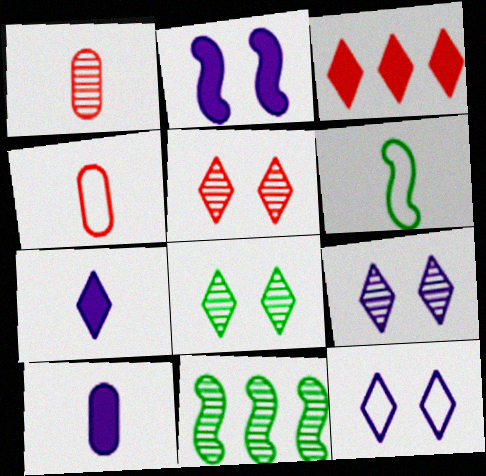[[1, 6, 7], 
[1, 9, 11], 
[5, 8, 9]]